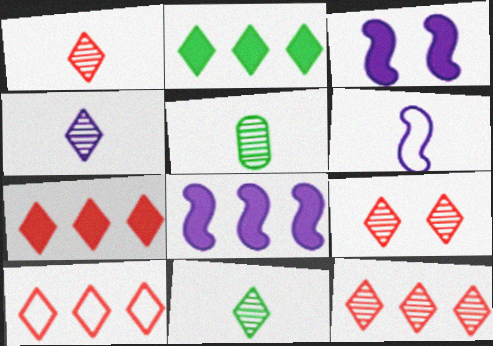[[1, 4, 11], 
[1, 9, 12], 
[3, 5, 10], 
[7, 10, 12]]